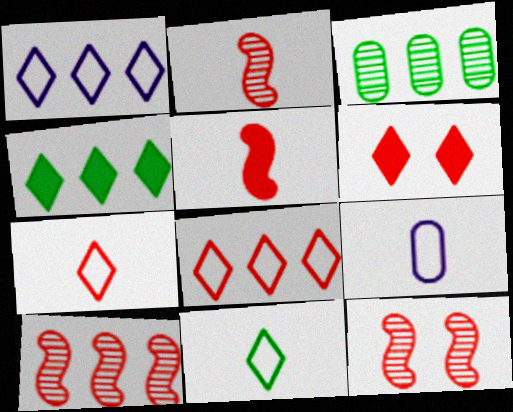[[2, 10, 12], 
[4, 9, 12]]